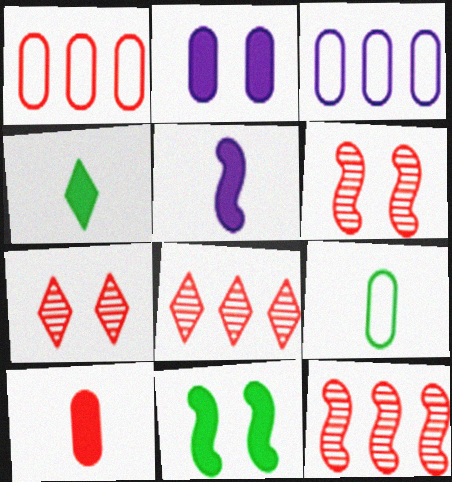[[3, 4, 6], 
[4, 5, 10]]